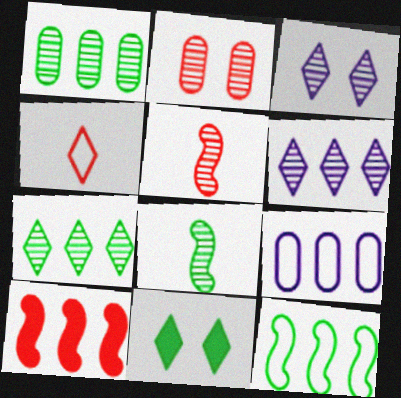[[1, 3, 5], 
[2, 4, 10], 
[2, 6, 8], 
[4, 6, 11], 
[5, 9, 11], 
[7, 9, 10]]